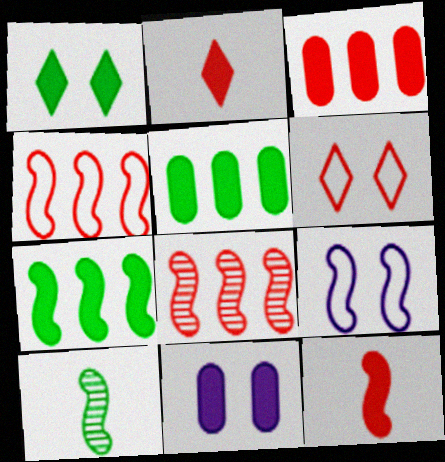[[2, 7, 11]]